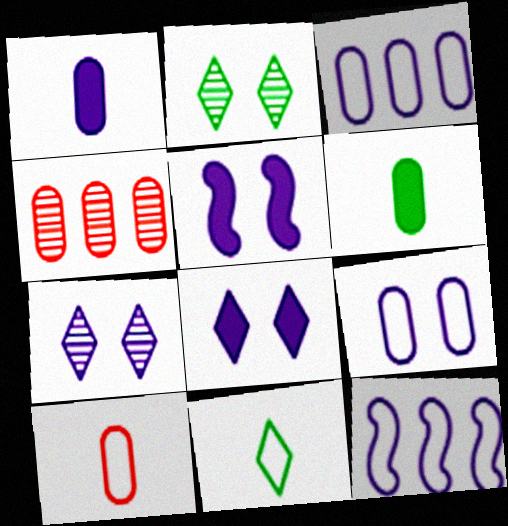[[1, 7, 12], 
[4, 5, 11], 
[4, 6, 9], 
[5, 7, 9]]